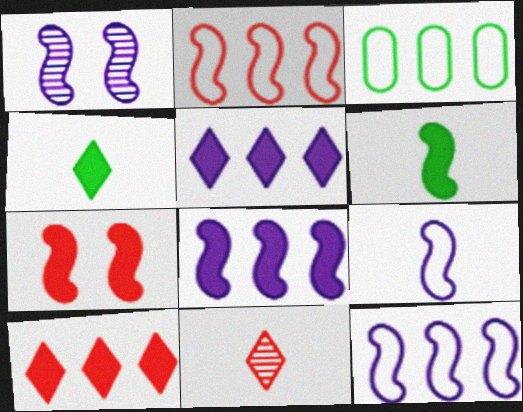[[1, 2, 6], 
[1, 8, 9], 
[6, 7, 8]]